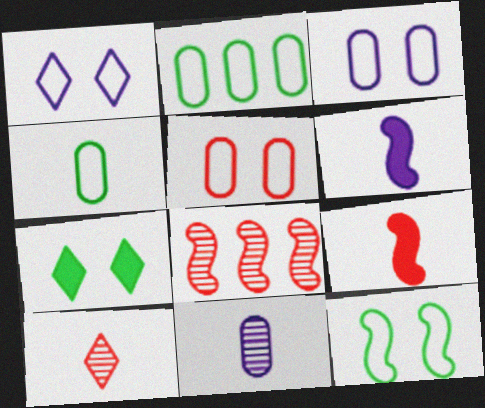[[1, 5, 12], 
[4, 6, 10], 
[6, 8, 12]]